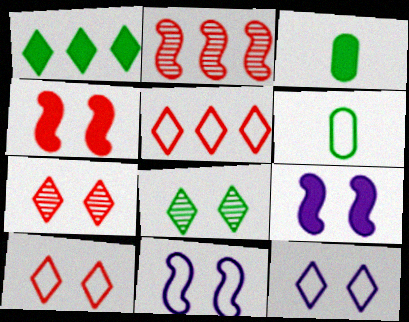[[2, 3, 12], 
[5, 6, 11]]